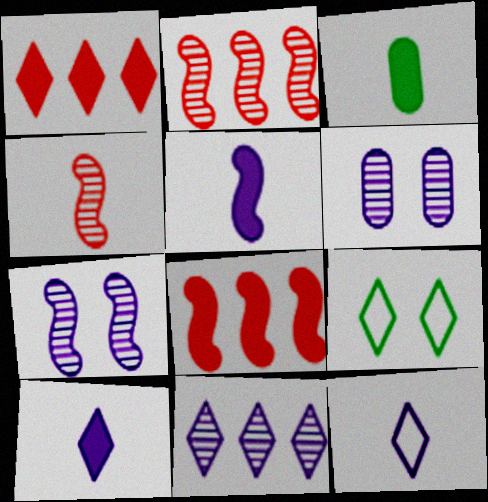[[3, 4, 12]]